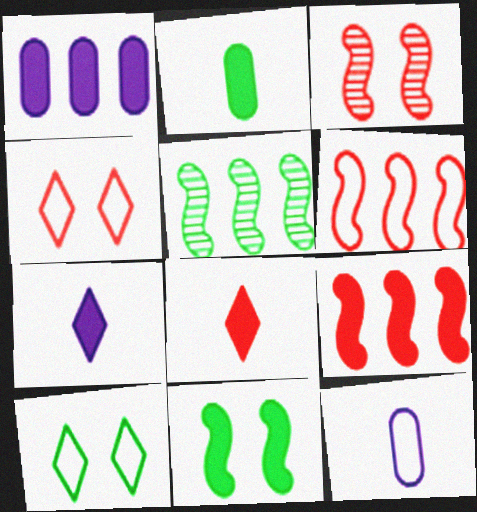[[1, 8, 11], 
[2, 5, 10], 
[6, 10, 12]]